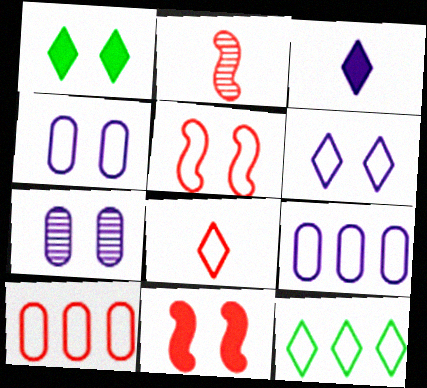[[1, 2, 9], 
[1, 5, 7], 
[5, 8, 10], 
[6, 8, 12]]